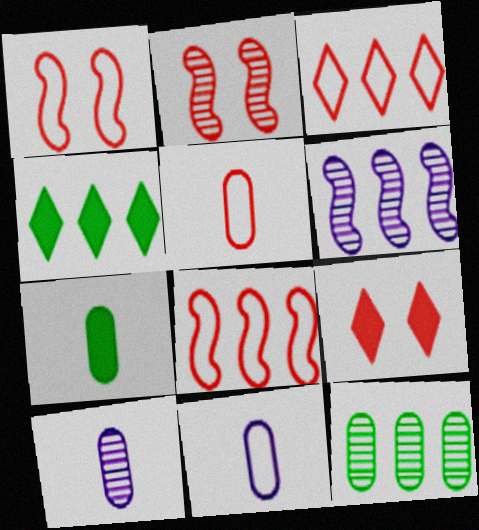[[1, 3, 5], 
[1, 4, 10], 
[2, 4, 11], 
[5, 7, 10]]